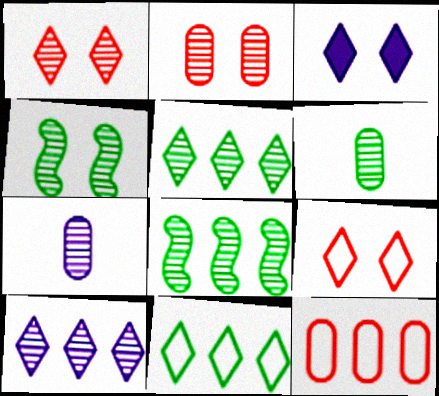[[1, 7, 8], 
[4, 5, 6]]